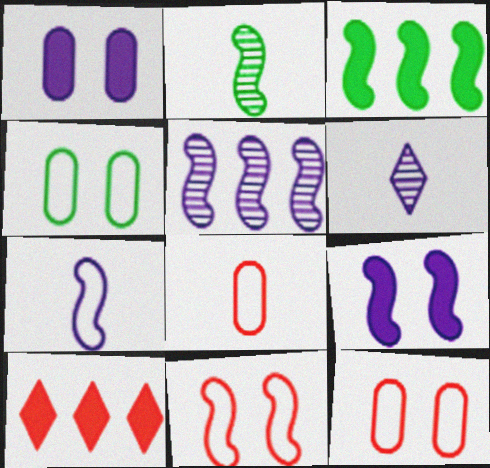[[3, 6, 12], 
[5, 7, 9]]